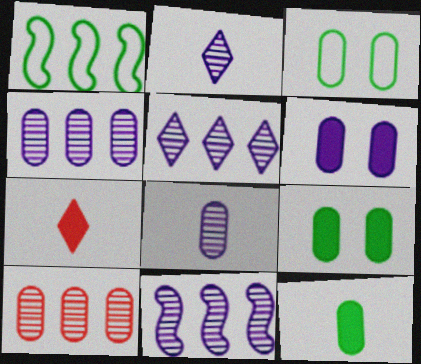[[3, 7, 11], 
[4, 5, 11]]